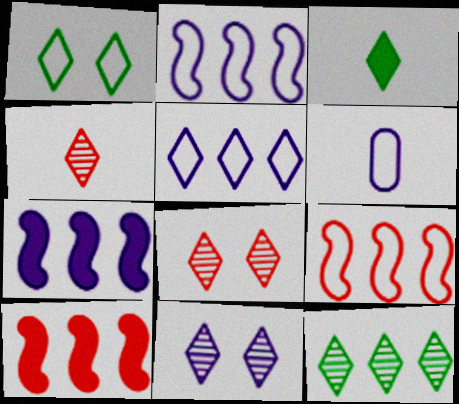[[1, 3, 12], 
[1, 6, 9], 
[3, 5, 8], 
[4, 11, 12], 
[6, 7, 11]]